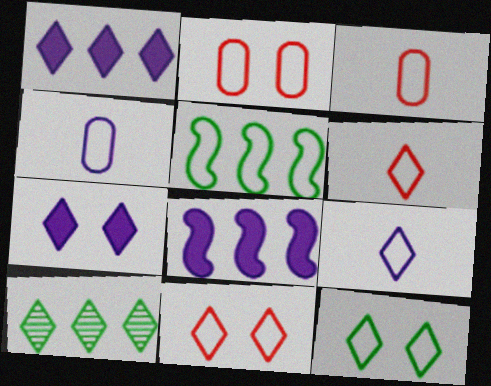[[2, 5, 9], 
[4, 5, 11], 
[6, 7, 10]]